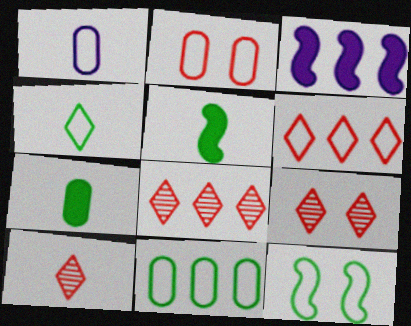[[1, 2, 11], 
[1, 5, 10], 
[1, 6, 12], 
[3, 8, 11], 
[4, 11, 12], 
[8, 9, 10]]